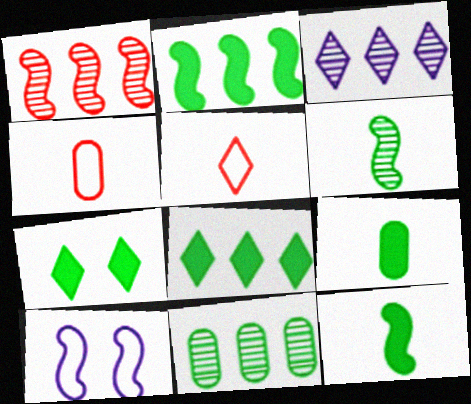[[1, 3, 11], 
[1, 10, 12], 
[2, 7, 9], 
[3, 5, 7]]